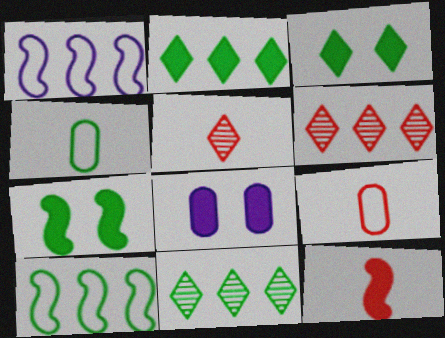[[2, 8, 12], 
[4, 7, 11], 
[5, 8, 10], 
[5, 9, 12]]